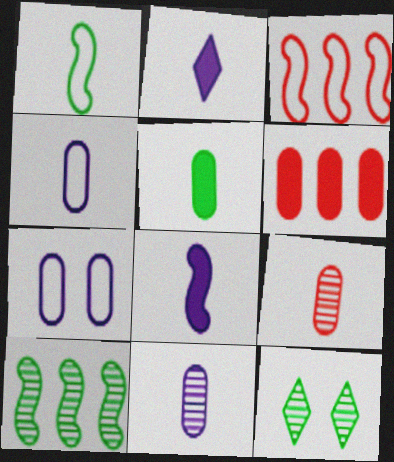[[1, 2, 9], 
[4, 5, 9]]